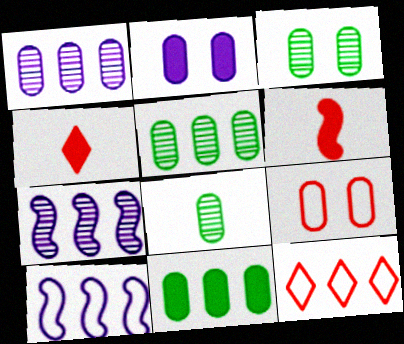[[2, 3, 9], 
[3, 4, 10], 
[3, 5, 8], 
[7, 11, 12]]